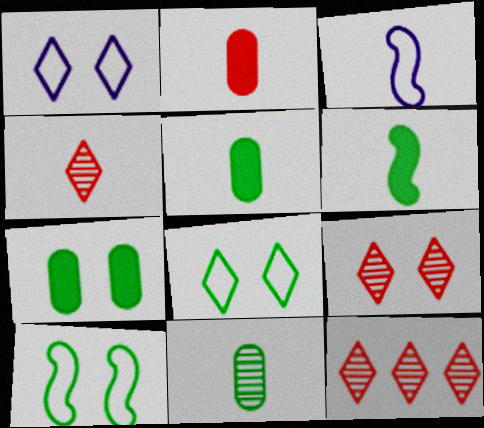[[3, 4, 5], 
[3, 7, 12], 
[4, 9, 12]]